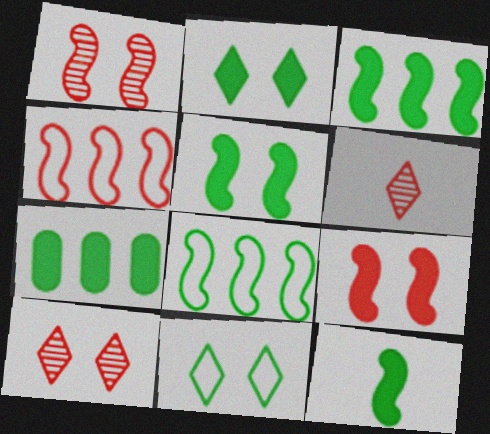[[2, 7, 12], 
[3, 5, 12]]